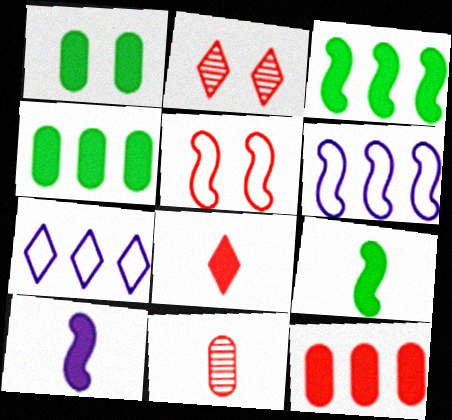[]